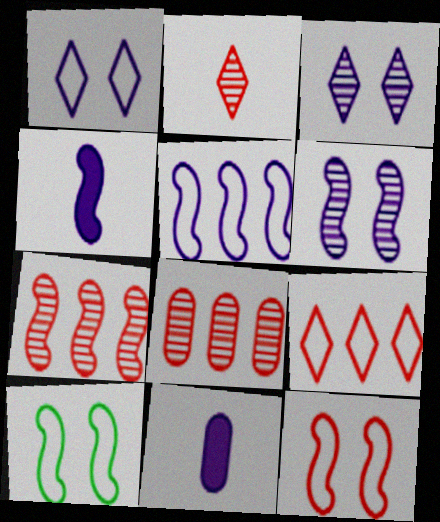[[3, 5, 11], 
[4, 5, 6], 
[4, 7, 10]]